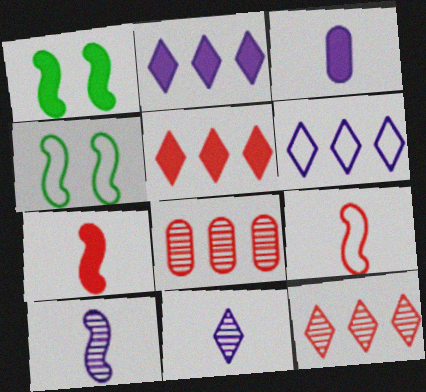[[1, 3, 5], 
[3, 4, 12]]